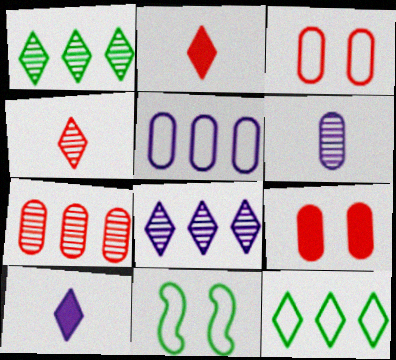[[7, 10, 11]]